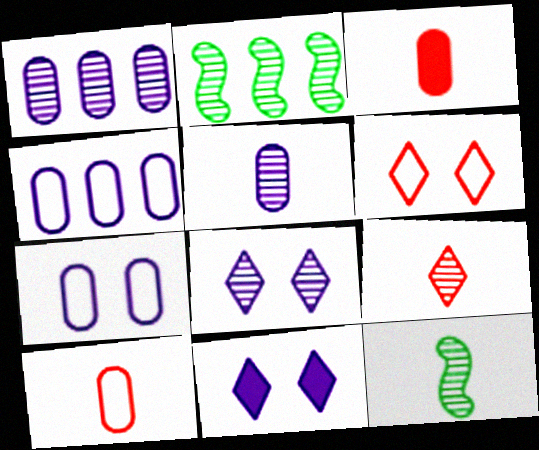[[2, 10, 11], 
[5, 9, 12]]